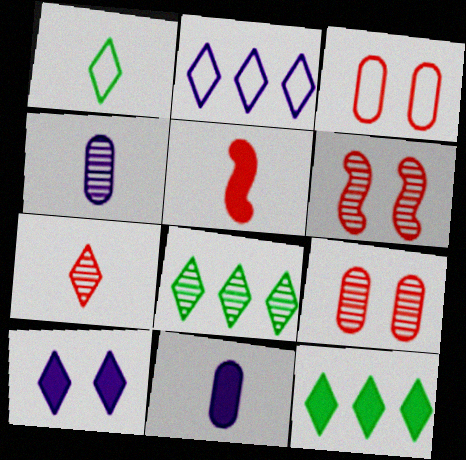[[1, 4, 5], 
[4, 6, 8]]